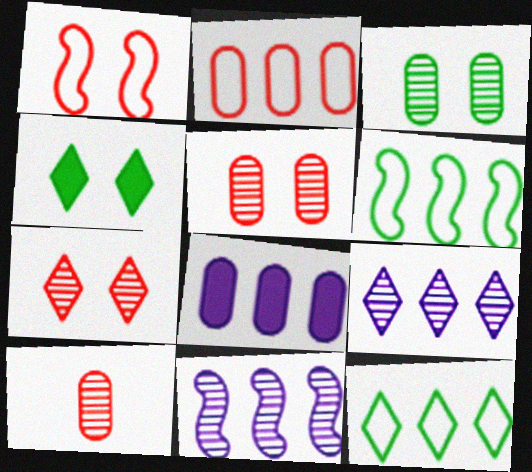[]